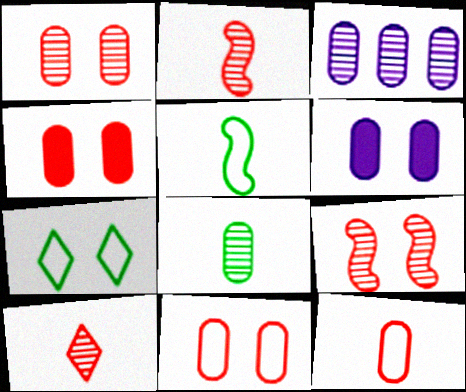[[1, 3, 8], 
[1, 4, 11], 
[6, 7, 9]]